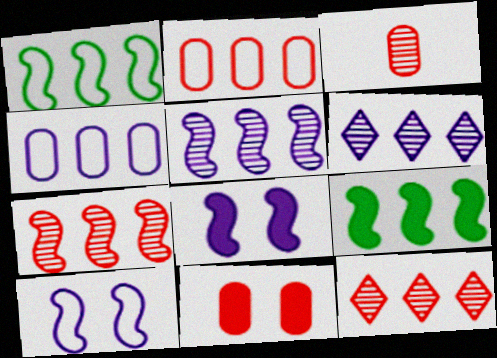[[2, 3, 11], 
[2, 6, 9], 
[4, 9, 12]]